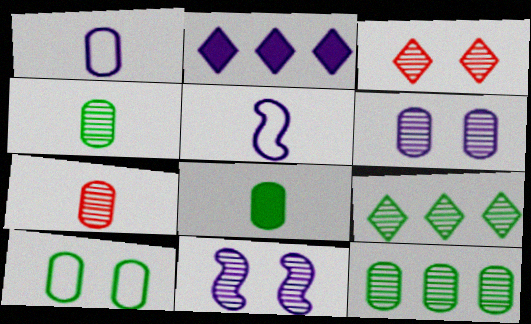[[1, 2, 11], 
[1, 7, 8], 
[2, 5, 6], 
[6, 7, 12], 
[7, 9, 11], 
[8, 10, 12]]